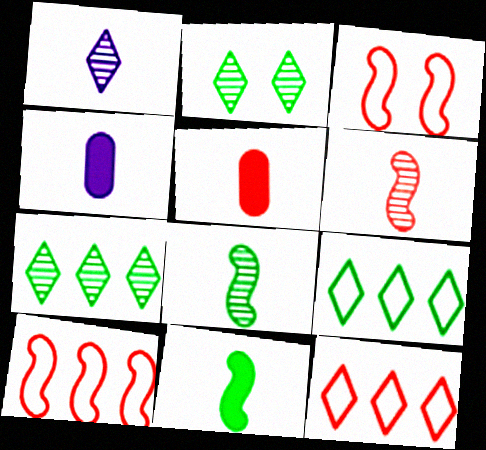[[2, 4, 10], 
[3, 4, 7]]